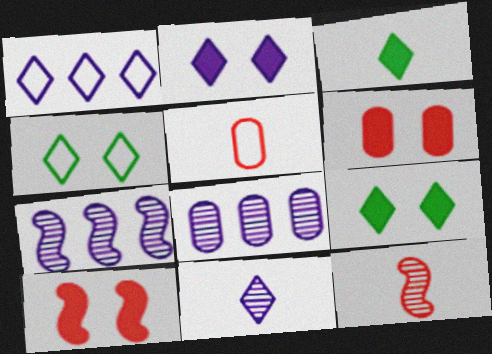[[1, 2, 11], 
[5, 7, 9]]